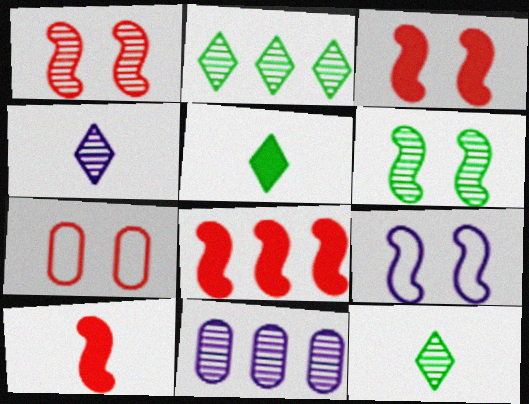[[1, 11, 12], 
[3, 6, 9], 
[3, 8, 10]]